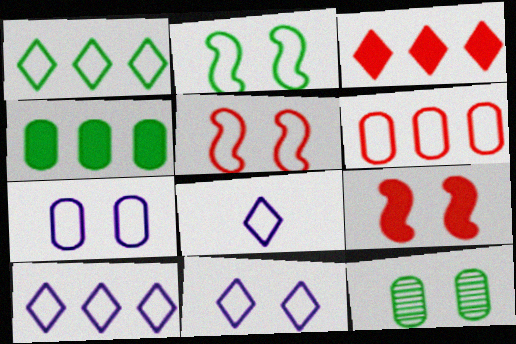[[2, 6, 8], 
[8, 10, 11], 
[9, 11, 12]]